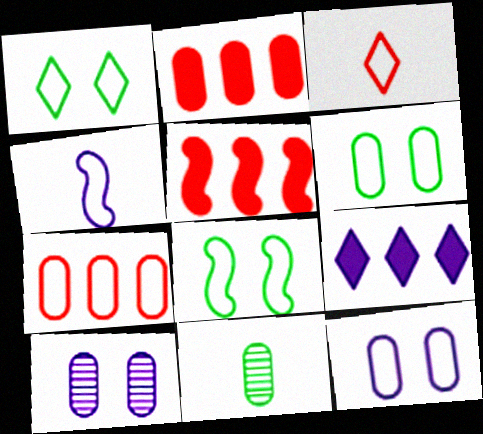[[1, 4, 7], 
[1, 6, 8], 
[2, 11, 12], 
[4, 9, 10]]